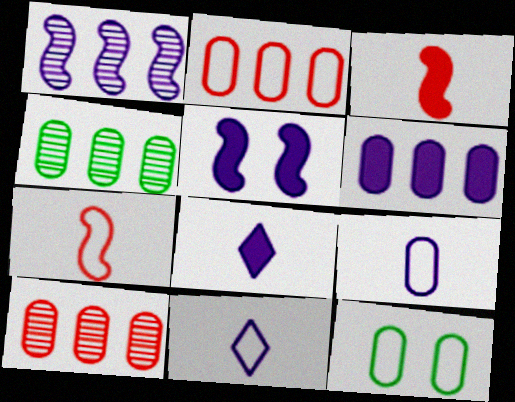[[2, 4, 6], 
[2, 9, 12], 
[5, 6, 8]]